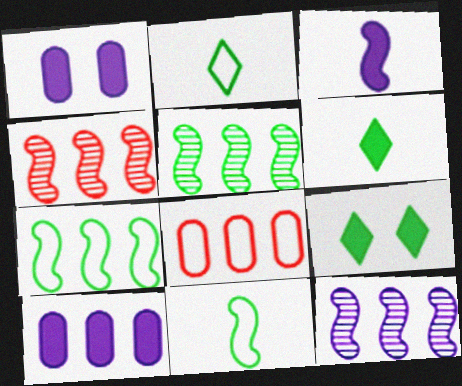[[1, 2, 4], 
[4, 5, 12]]